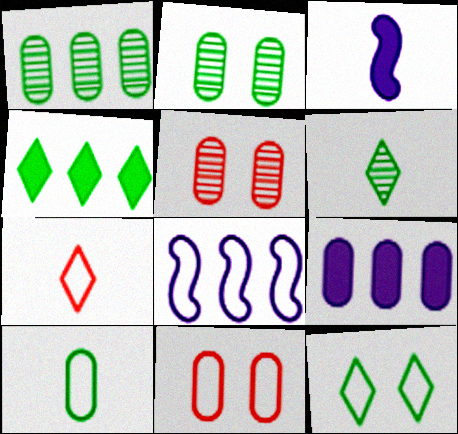[[4, 6, 12], 
[5, 9, 10]]